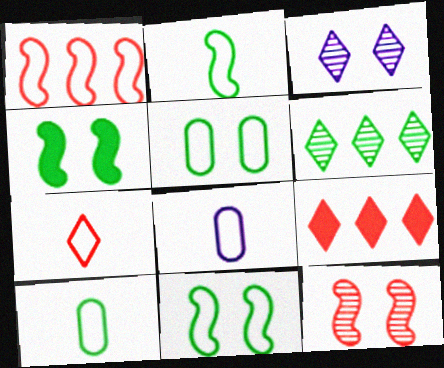[[2, 7, 8], 
[4, 6, 10]]